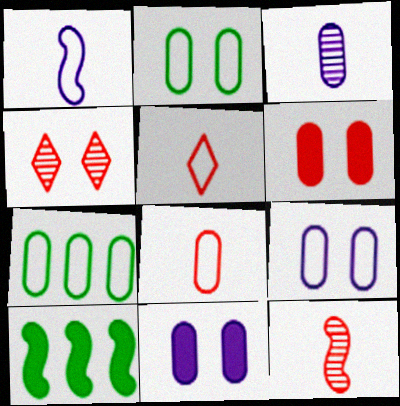[[3, 6, 7], 
[7, 8, 9]]